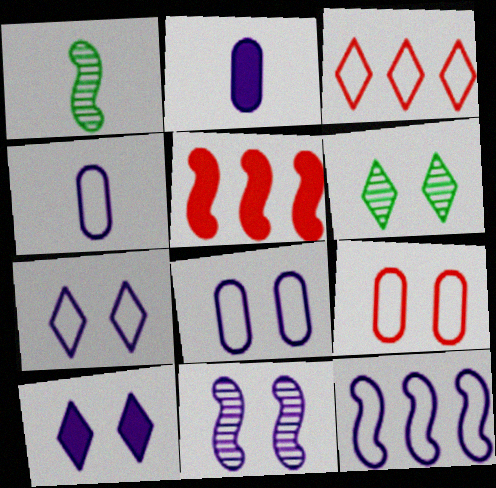[[4, 5, 6], 
[4, 7, 12], 
[8, 10, 11]]